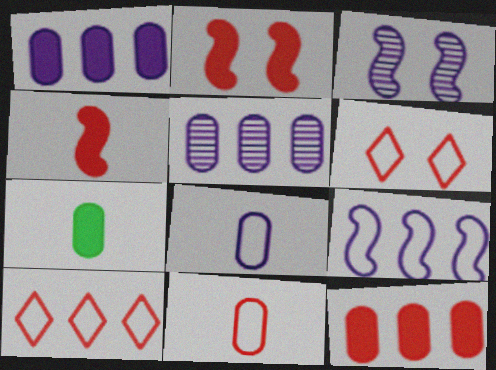[[3, 7, 10]]